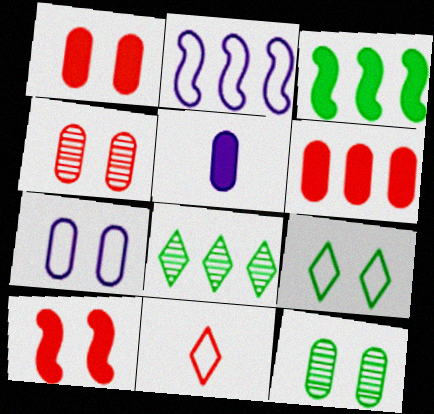[[1, 7, 12], 
[2, 6, 8]]